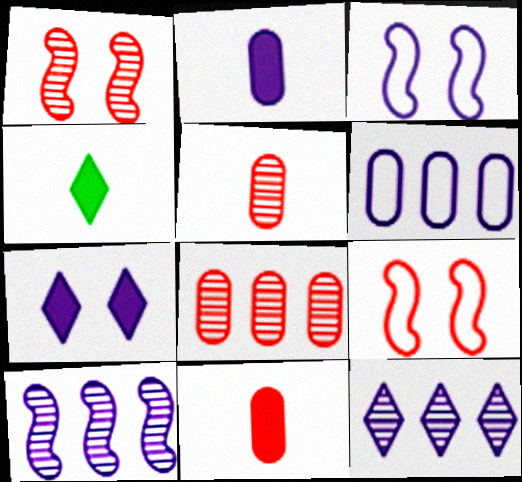[[1, 4, 6], 
[2, 3, 12], 
[3, 4, 8]]